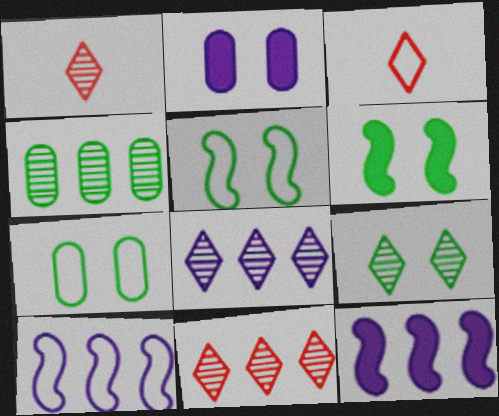[[1, 7, 12], 
[1, 8, 9], 
[3, 7, 10], 
[6, 7, 9]]